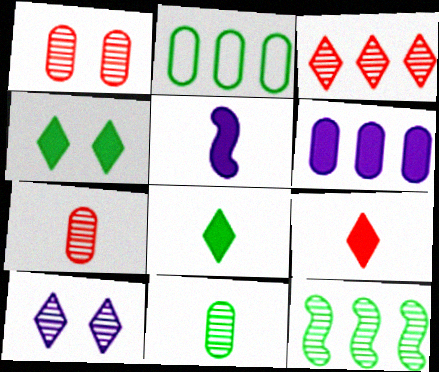[[7, 10, 12]]